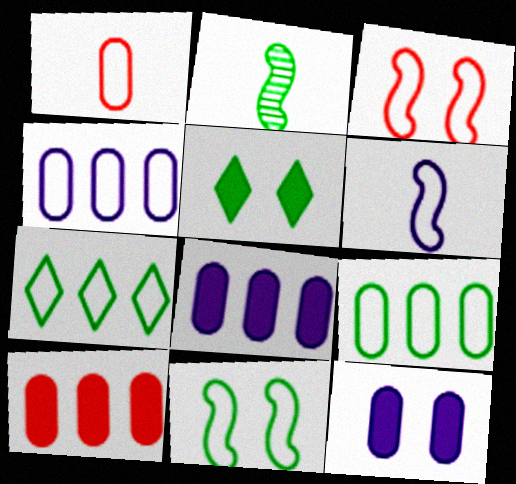[[2, 5, 9]]